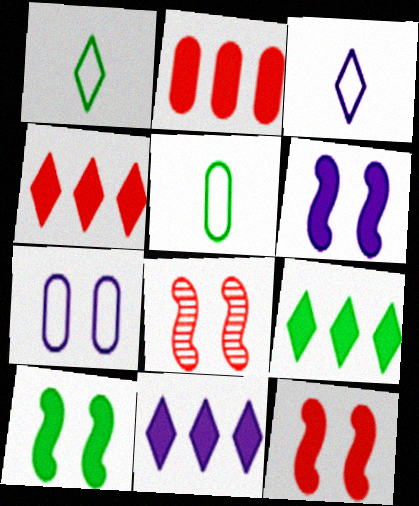[[4, 9, 11], 
[5, 8, 11], 
[6, 10, 12]]